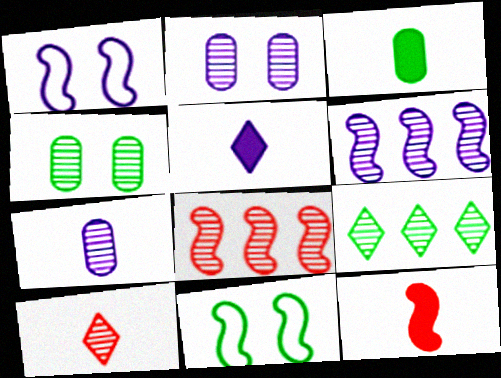[[3, 5, 12], 
[3, 9, 11], 
[4, 6, 10], 
[6, 11, 12]]